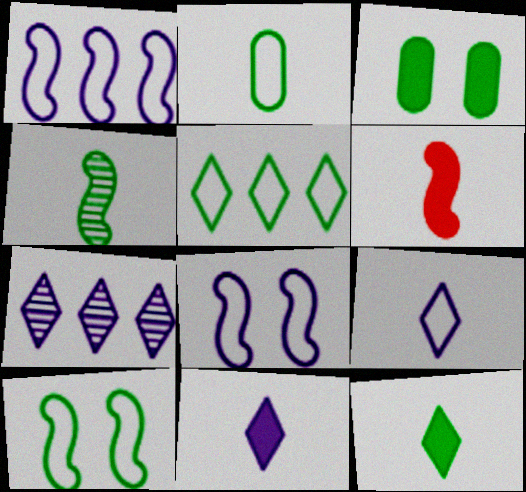[[2, 4, 12], 
[2, 5, 10], 
[3, 4, 5]]